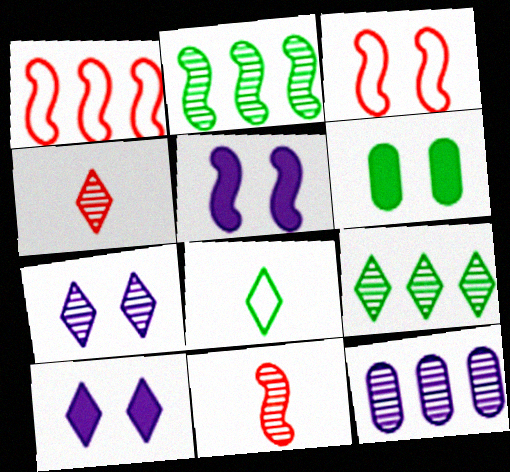[[2, 6, 8], 
[3, 6, 7], 
[4, 7, 9]]